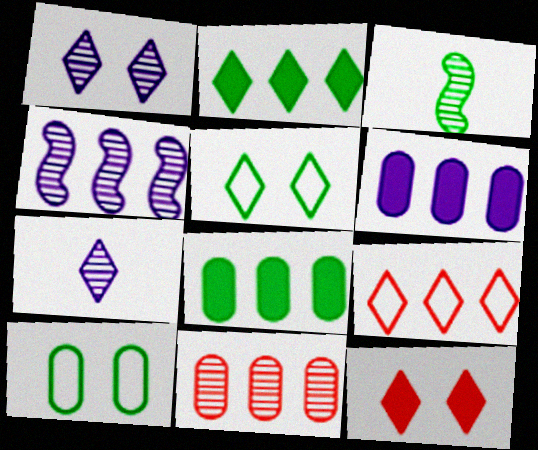[[1, 3, 11], 
[1, 5, 12], 
[2, 3, 10], 
[3, 5, 8], 
[4, 8, 9]]